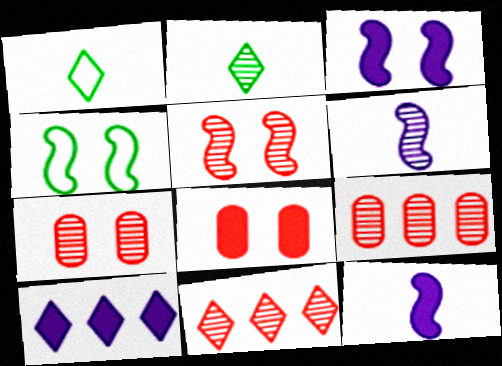[[1, 3, 9], 
[3, 4, 5]]